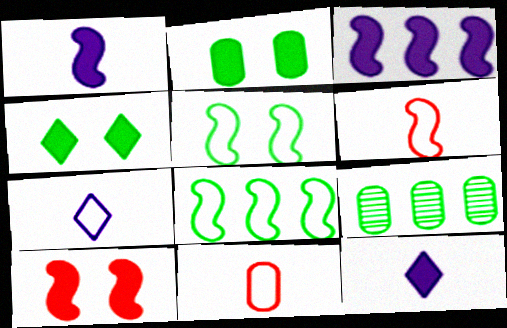[[7, 9, 10]]